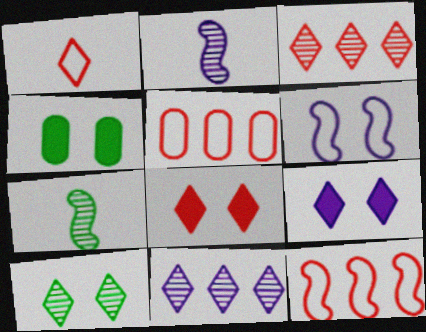[[1, 3, 8], 
[5, 7, 9]]